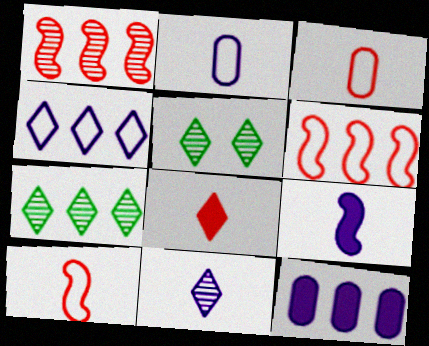[[2, 9, 11], 
[4, 5, 8], 
[5, 10, 12], 
[6, 7, 12]]